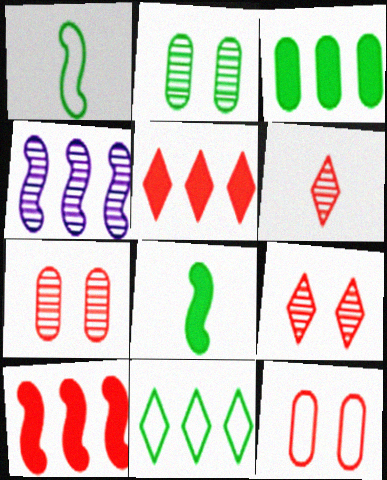[[2, 4, 6], 
[2, 8, 11], 
[6, 10, 12]]